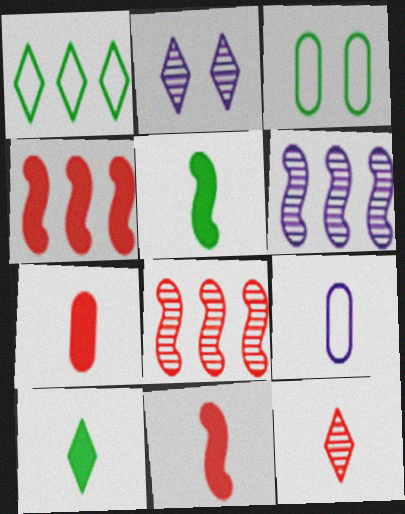[[5, 9, 12]]